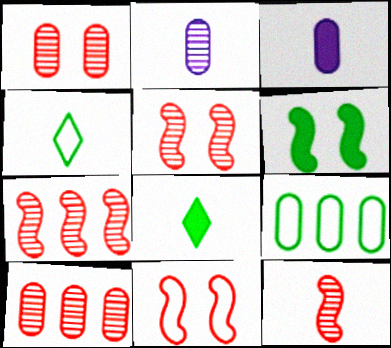[[1, 3, 9], 
[3, 4, 12], 
[5, 7, 12]]